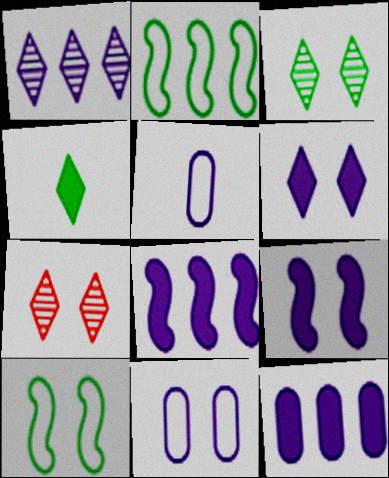[[1, 5, 9]]